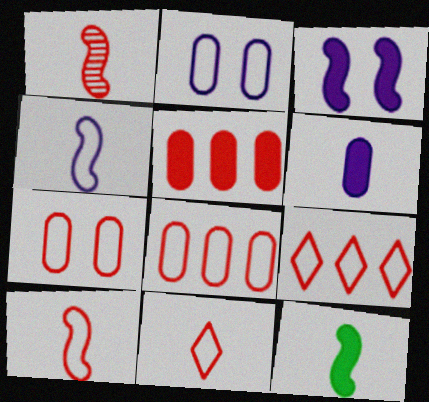[[1, 4, 12], 
[7, 9, 10]]